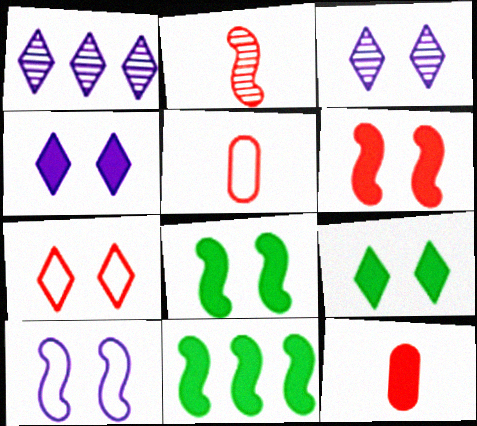[[1, 5, 8], 
[2, 10, 11], 
[3, 5, 11], 
[3, 7, 9], 
[4, 11, 12]]